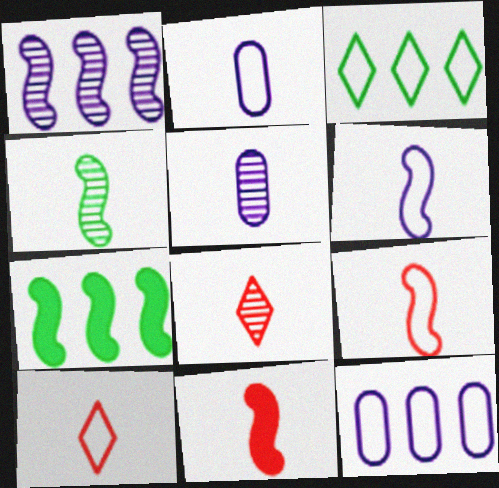[[4, 5, 8], 
[4, 6, 11]]